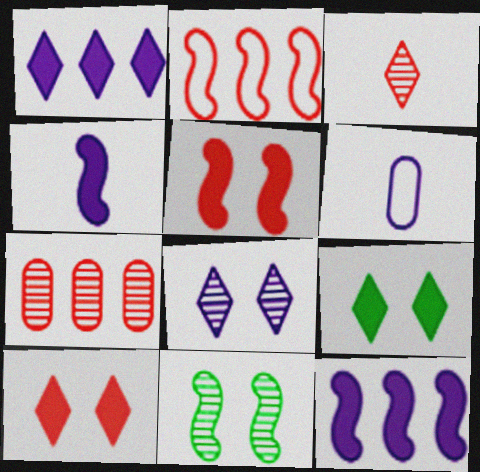[[2, 4, 11], 
[6, 8, 12]]